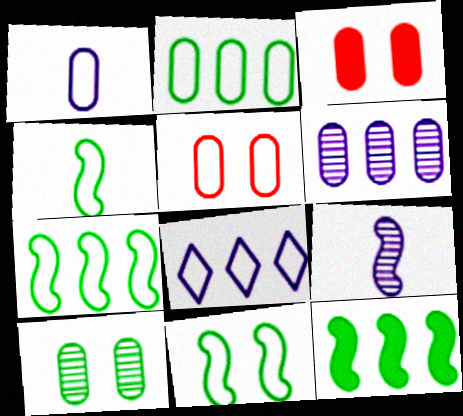[[1, 2, 5], 
[4, 5, 8], 
[4, 7, 11]]